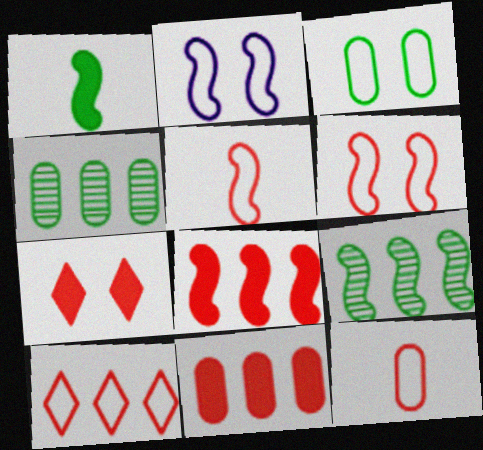[[6, 10, 12]]